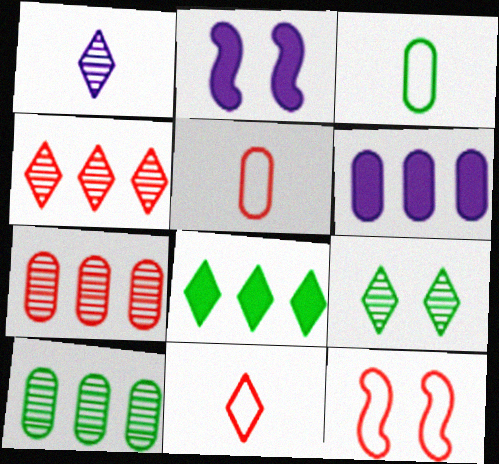[[1, 4, 9], 
[2, 3, 4], 
[2, 10, 11]]